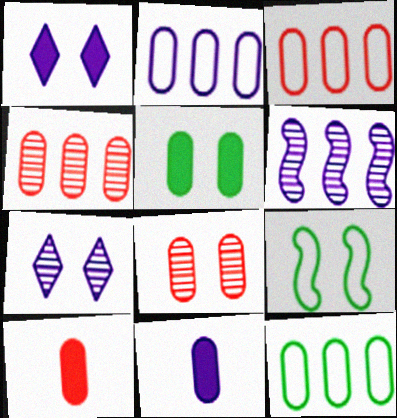[[1, 8, 9], 
[2, 3, 12], 
[3, 8, 10], 
[8, 11, 12]]